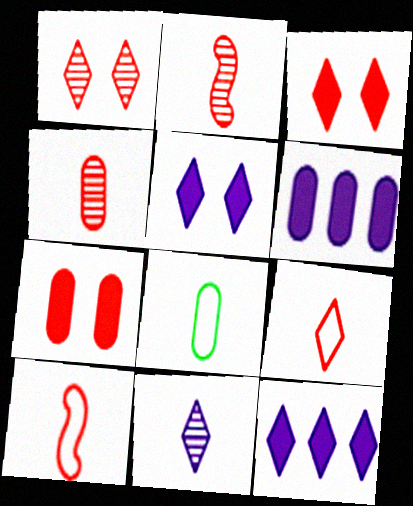[]